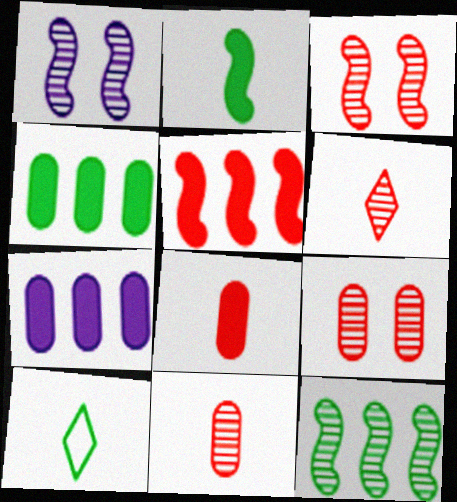[[3, 7, 10]]